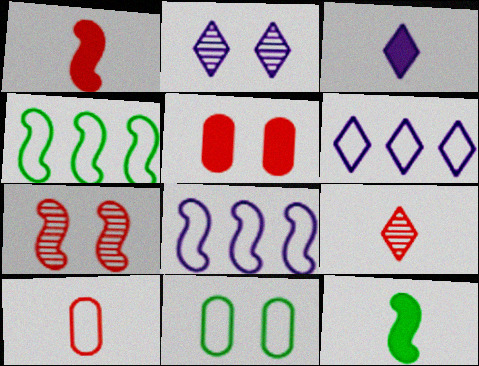[[1, 9, 10], 
[2, 3, 6], 
[7, 8, 12]]